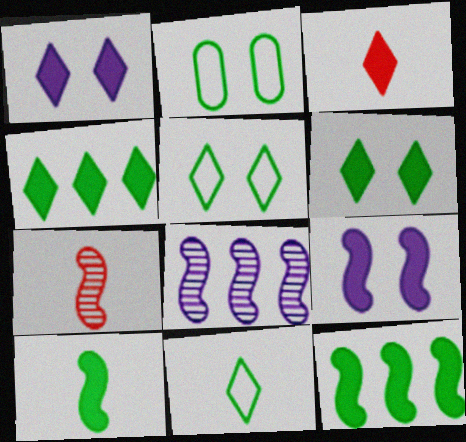[[1, 3, 4], 
[2, 3, 8]]